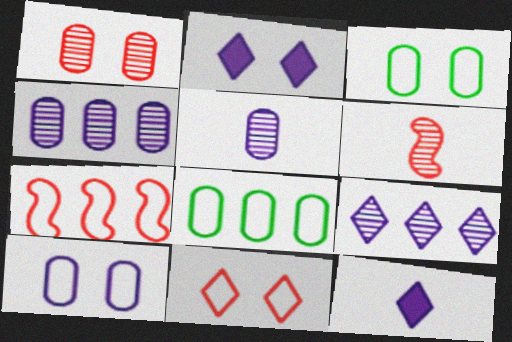[[2, 6, 8]]